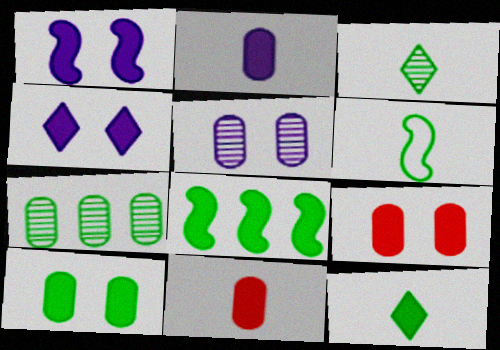[[4, 8, 11], 
[8, 10, 12]]